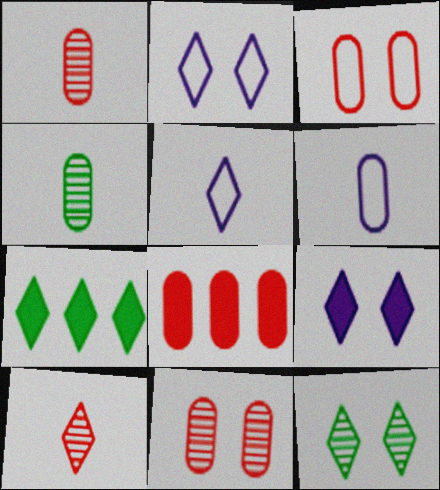[[1, 3, 8], 
[2, 7, 10]]